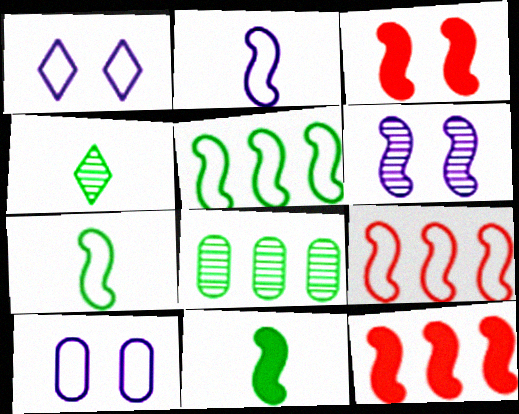[[4, 10, 12], 
[6, 7, 12], 
[6, 9, 11]]